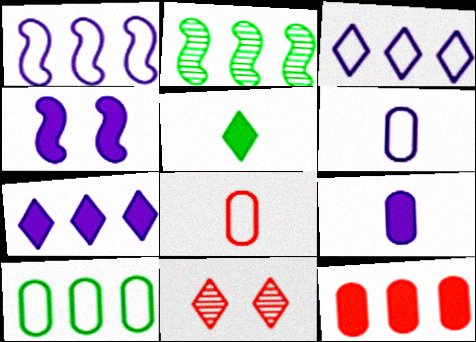[[2, 3, 12], 
[3, 5, 11], 
[4, 5, 12], 
[4, 7, 9]]